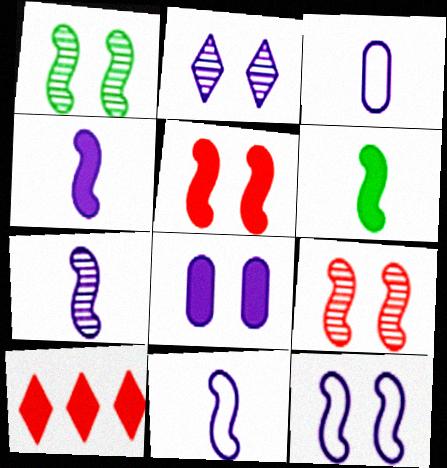[[1, 3, 10], 
[1, 5, 12], 
[2, 8, 12], 
[4, 7, 11], 
[6, 8, 10]]